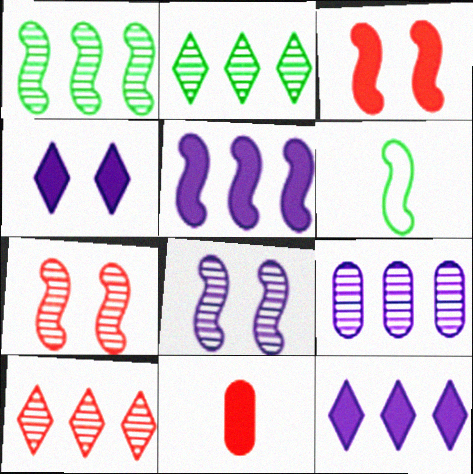[[1, 9, 10], 
[5, 6, 7]]